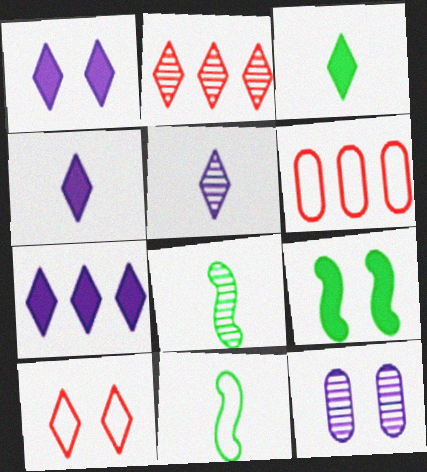[[1, 4, 7], 
[1, 6, 8], 
[2, 8, 12], 
[5, 6, 9], 
[9, 10, 12]]